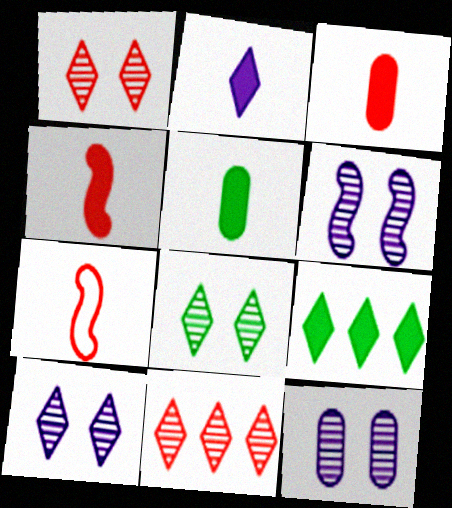[[1, 8, 10], 
[2, 4, 5], 
[6, 10, 12], 
[7, 9, 12]]